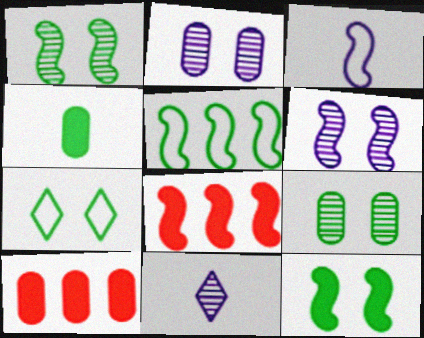[[1, 3, 8], 
[7, 9, 12]]